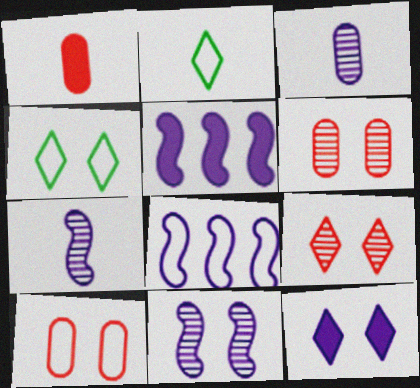[[1, 2, 7], 
[2, 5, 6], 
[2, 8, 10], 
[3, 8, 12], 
[4, 9, 12]]